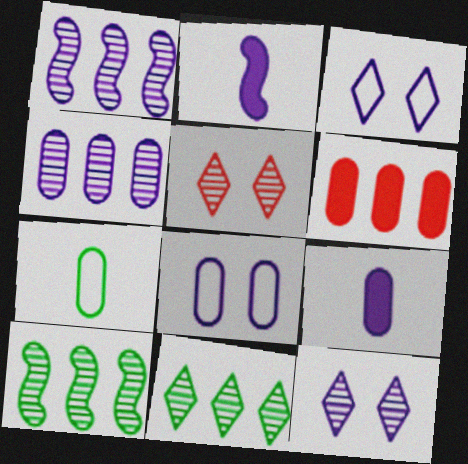[[1, 3, 9], 
[2, 3, 4], 
[4, 8, 9]]